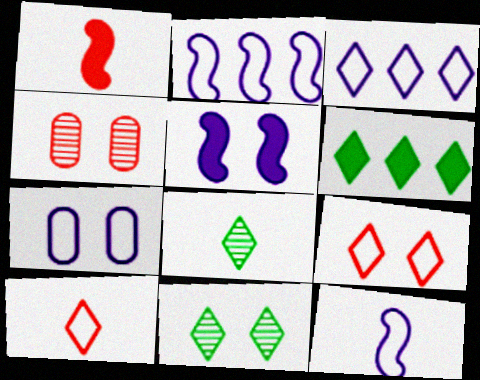[[3, 7, 12], 
[4, 6, 12]]